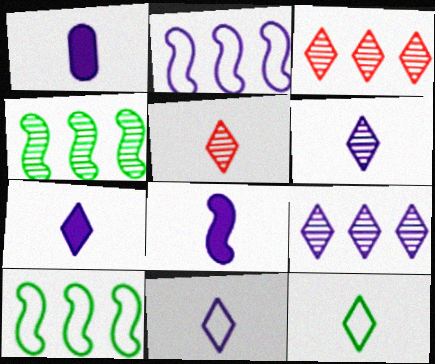[[1, 7, 8], 
[5, 7, 12], 
[6, 7, 11]]